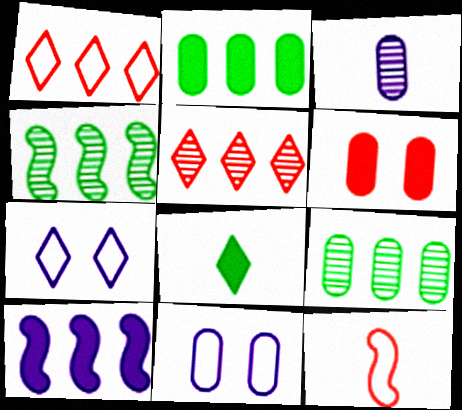[[1, 9, 10], 
[3, 7, 10], 
[3, 8, 12], 
[5, 6, 12], 
[5, 7, 8], 
[6, 8, 10]]